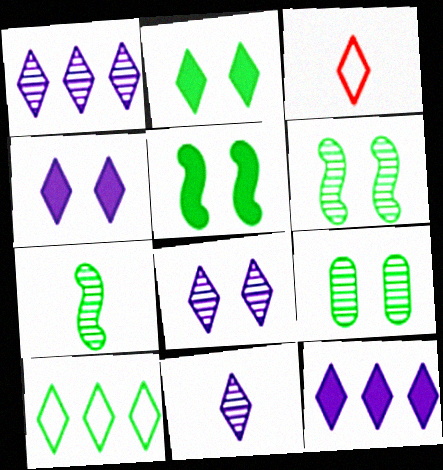[[1, 2, 3], 
[1, 8, 11]]